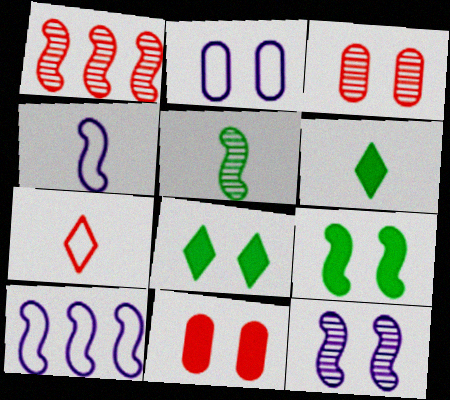[[1, 2, 6], 
[1, 4, 9], 
[1, 5, 12], 
[1, 7, 11], 
[3, 6, 10]]